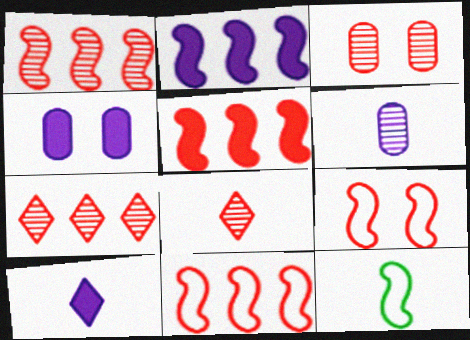[[1, 3, 8], 
[1, 5, 11], 
[2, 4, 10], 
[4, 7, 12]]